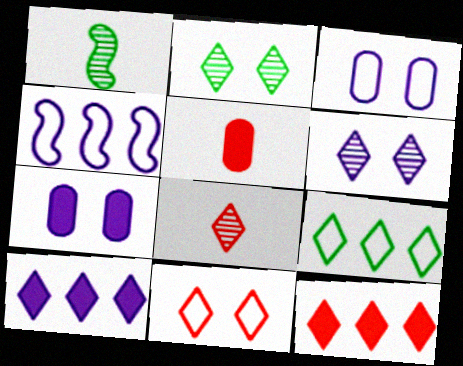[[1, 3, 12], 
[2, 4, 5], 
[8, 11, 12]]